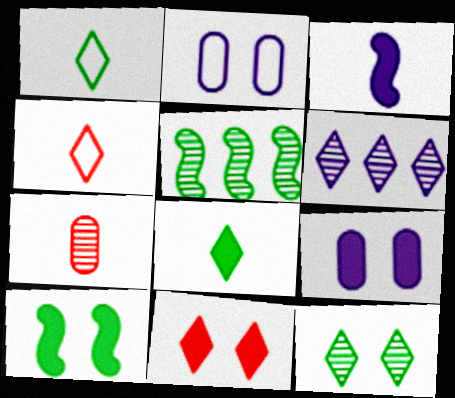[[1, 3, 7], 
[1, 6, 11], 
[2, 3, 6], 
[4, 5, 9], 
[9, 10, 11]]